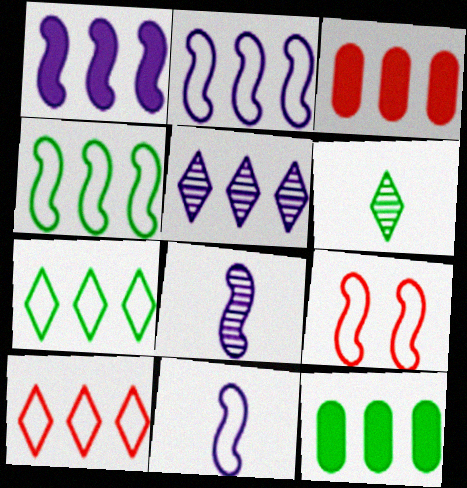[[3, 4, 5], 
[4, 9, 11]]